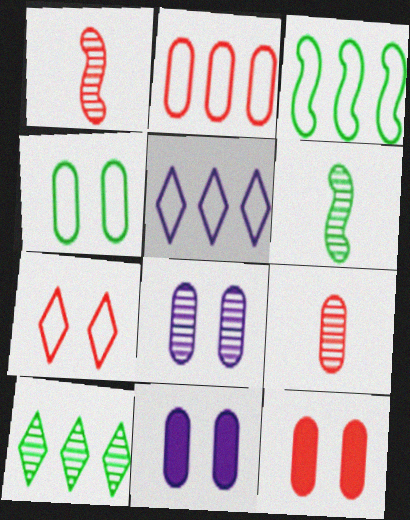[[1, 8, 10], 
[2, 3, 5], 
[2, 9, 12], 
[4, 8, 12], 
[5, 6, 12]]